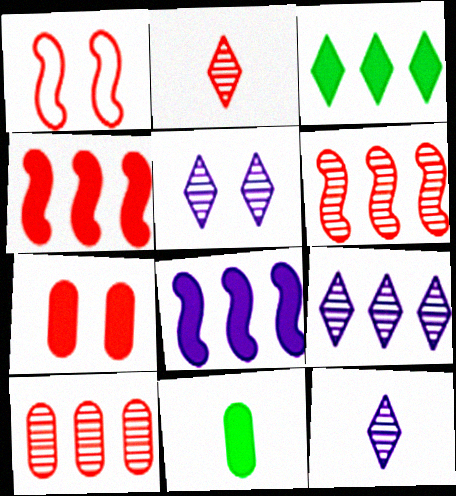[[1, 9, 11], 
[5, 9, 12]]